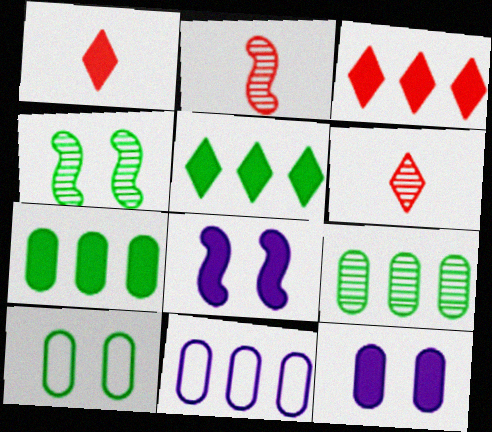[[1, 4, 11], 
[1, 7, 8]]